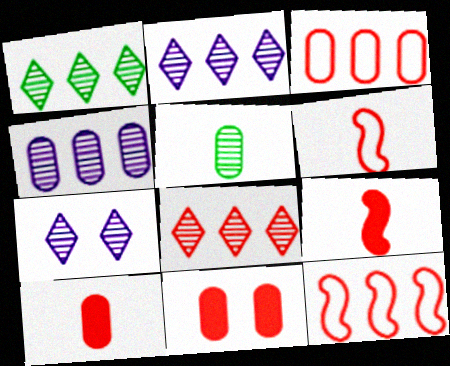[[1, 2, 8], 
[6, 8, 11]]